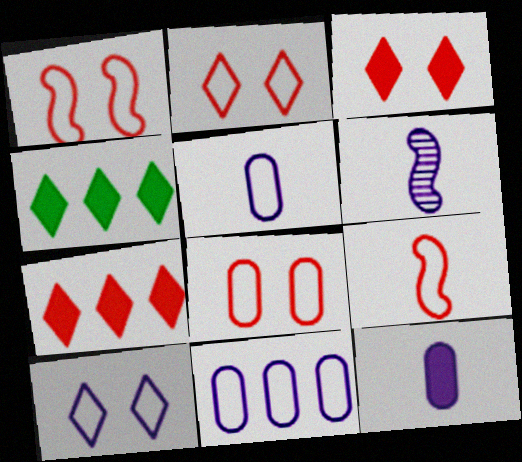[[1, 2, 8], 
[4, 6, 8]]